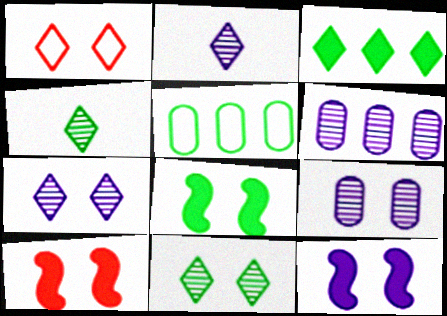[[1, 2, 3], 
[1, 8, 9], 
[2, 5, 10], 
[4, 5, 8], 
[8, 10, 12]]